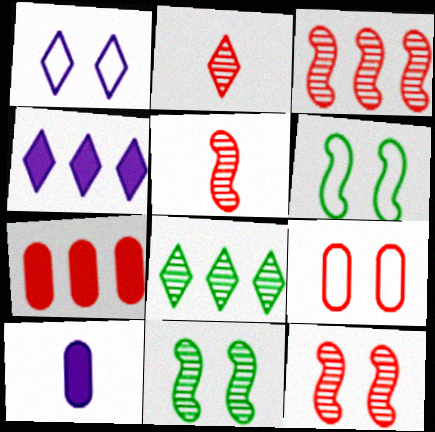[[1, 6, 9], 
[3, 5, 12]]